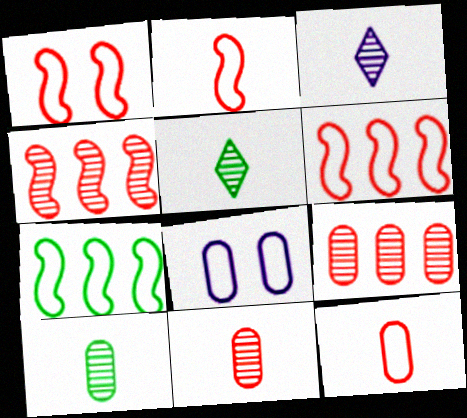[[1, 2, 6]]